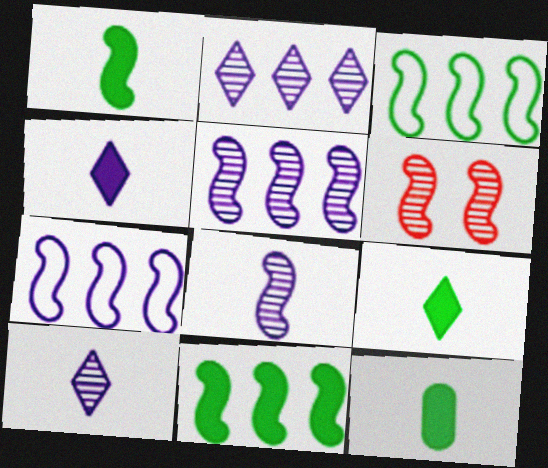[[1, 6, 7], 
[1, 9, 12]]